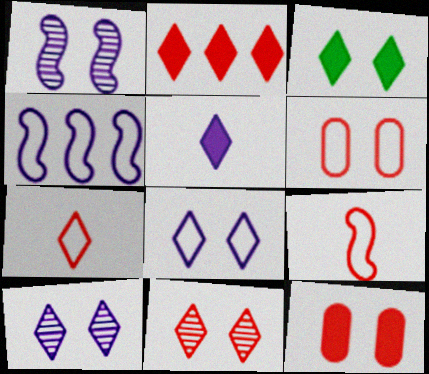[[1, 3, 6], 
[2, 3, 5], 
[2, 7, 11], 
[3, 8, 11]]